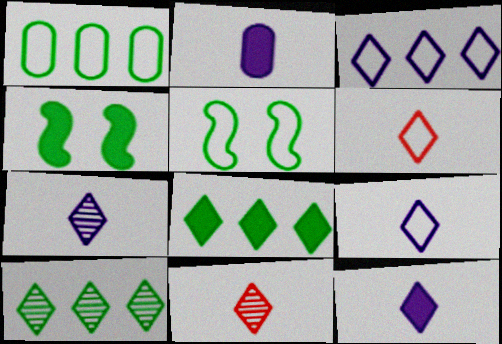[[7, 9, 12]]